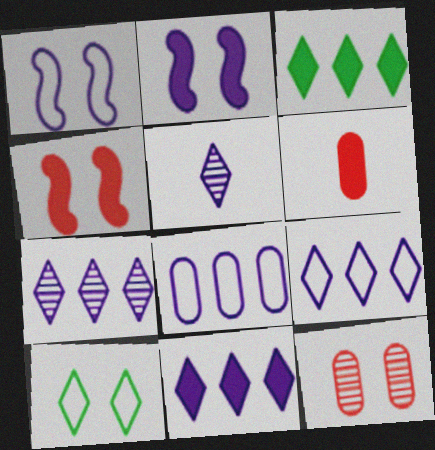[[2, 3, 6], 
[2, 5, 8], 
[2, 10, 12], 
[7, 9, 11]]